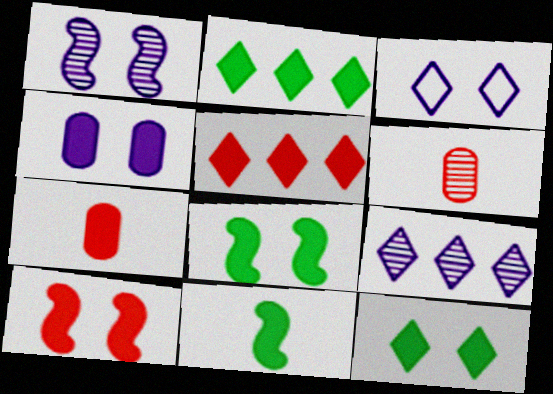[[1, 3, 4], 
[4, 5, 11], 
[4, 10, 12], 
[5, 7, 10]]